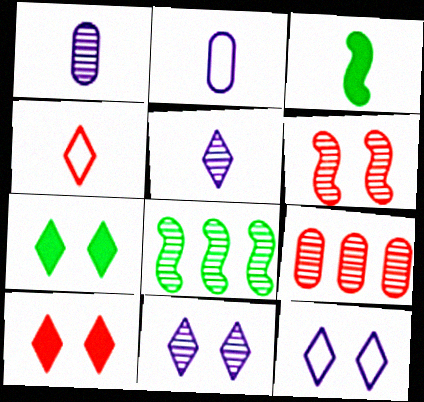[[1, 3, 4], 
[2, 8, 10], 
[3, 9, 12]]